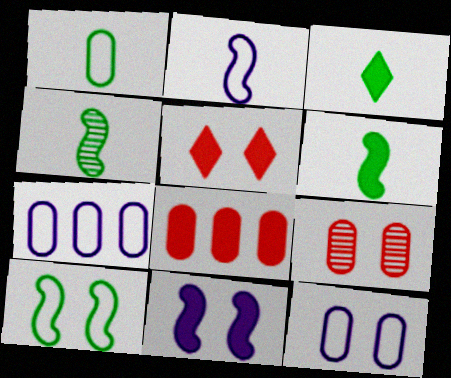[[1, 3, 4], 
[3, 8, 11], 
[4, 5, 7]]